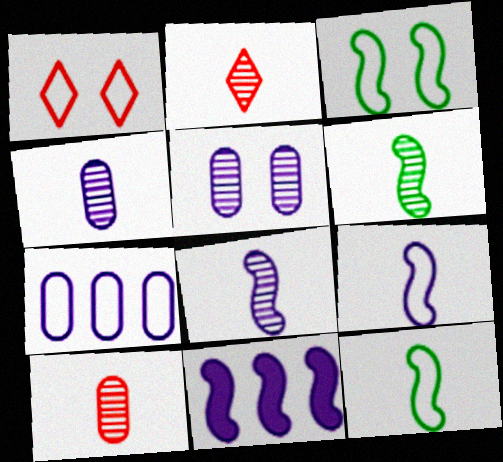[[1, 7, 12], 
[2, 4, 6]]